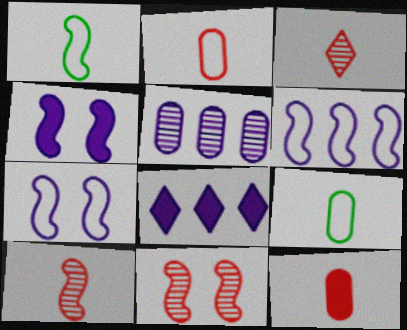[[5, 6, 8], 
[8, 9, 11]]